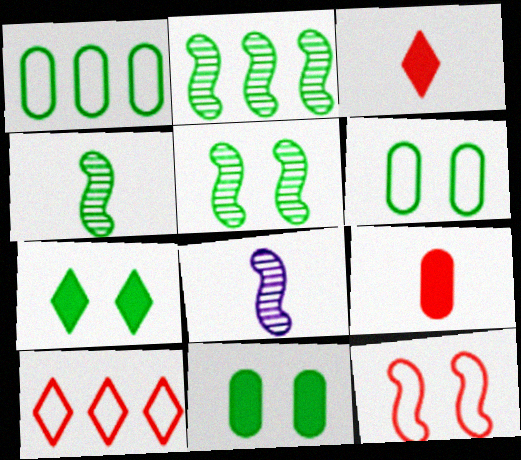[[1, 4, 7], 
[2, 4, 5], 
[5, 6, 7], 
[8, 10, 11]]